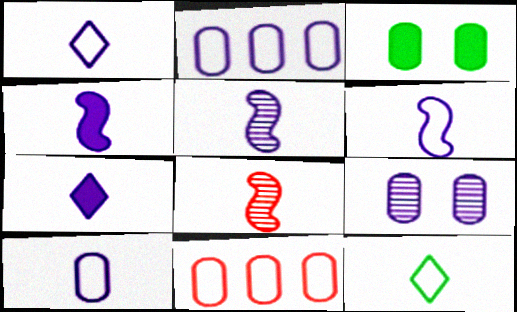[[1, 6, 10], 
[4, 5, 6], 
[5, 7, 10]]